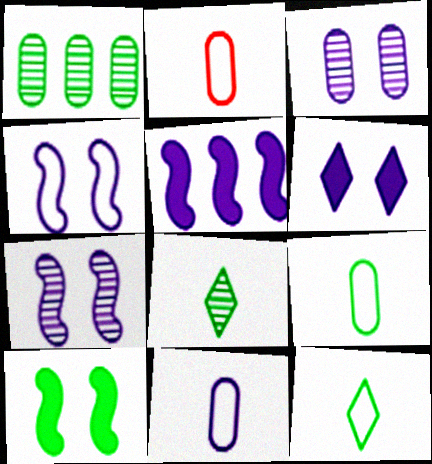[[1, 10, 12], 
[2, 9, 11], 
[3, 4, 6]]